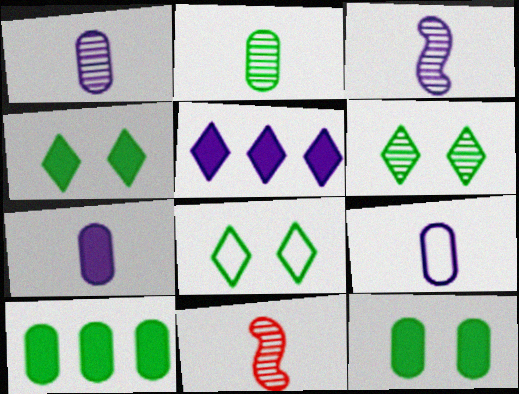[[1, 7, 9], 
[4, 6, 8]]